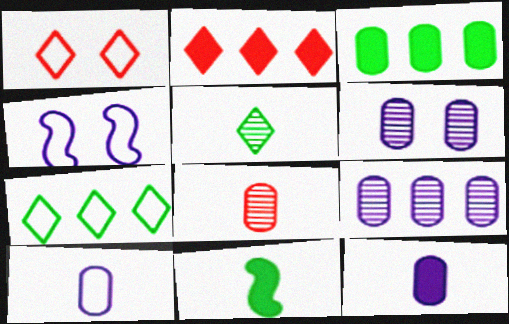[[1, 9, 11]]